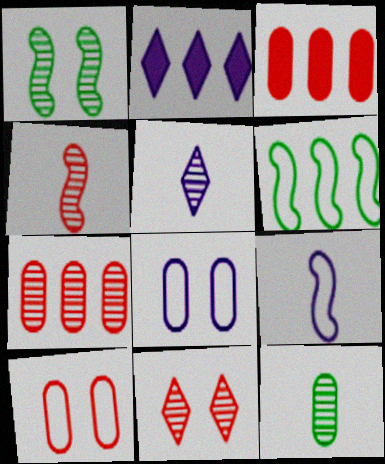[[1, 5, 7], 
[2, 6, 7], 
[3, 8, 12], 
[4, 5, 12], 
[4, 7, 11]]